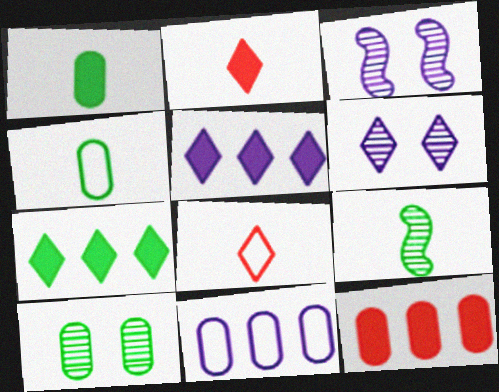[[6, 7, 8]]